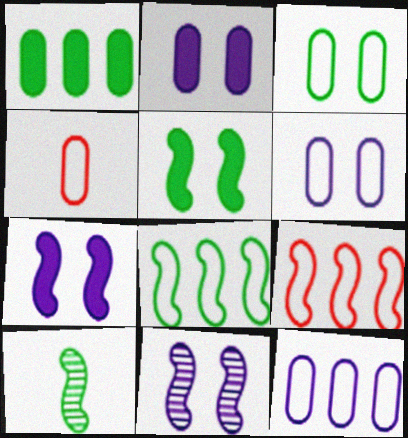[[3, 4, 12], 
[5, 8, 10], 
[7, 9, 10]]